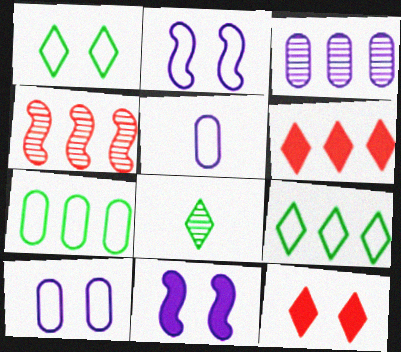[]